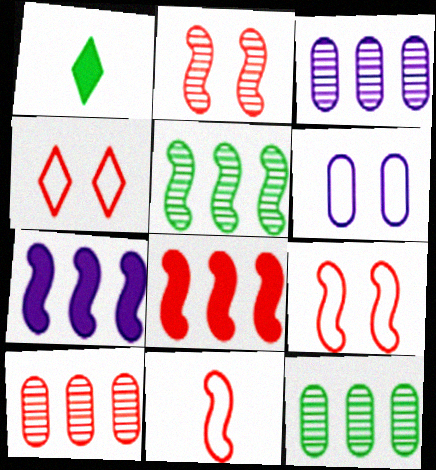[[1, 3, 9], 
[2, 8, 11], 
[3, 10, 12]]